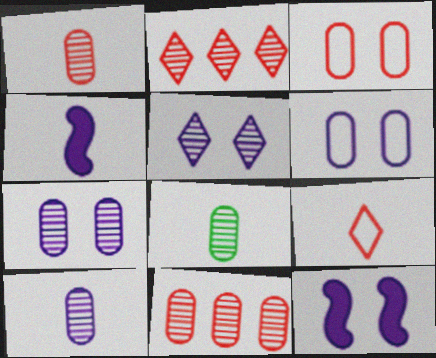[[1, 8, 10], 
[4, 8, 9], 
[5, 6, 12], 
[7, 8, 11]]